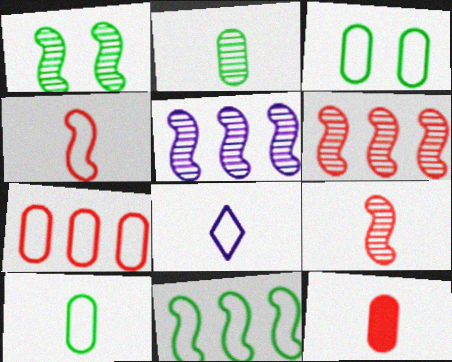[[1, 5, 9], 
[4, 8, 10]]